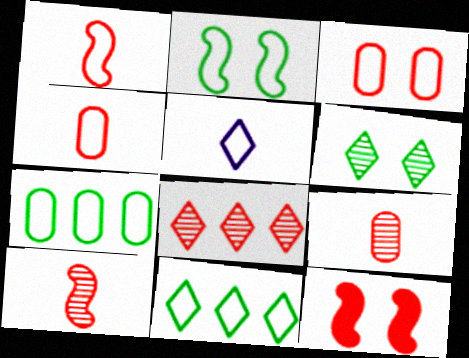[[4, 8, 12]]